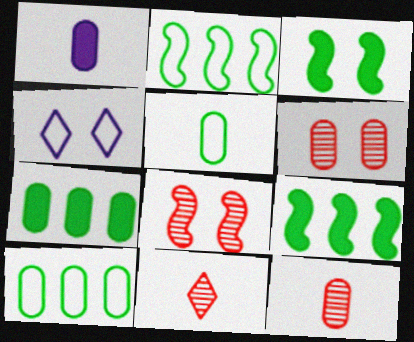[[1, 5, 12], 
[1, 6, 10], 
[3, 4, 6], 
[4, 9, 12]]